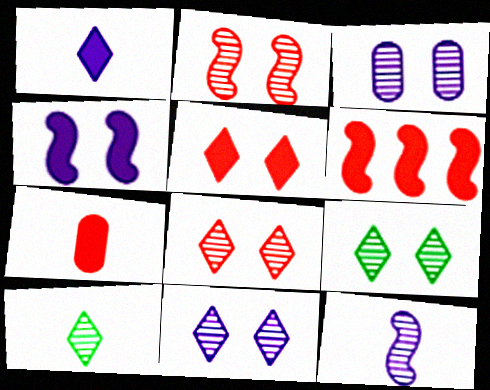[[2, 3, 9], 
[5, 6, 7], 
[8, 9, 11]]